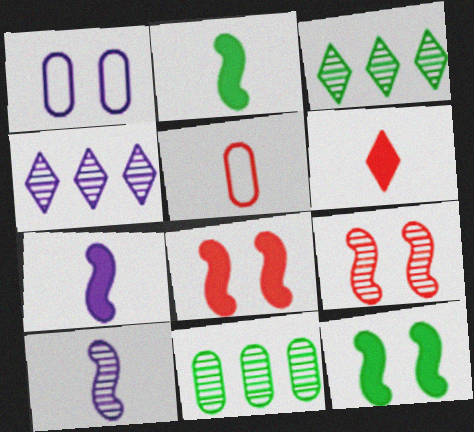[[1, 4, 7], 
[4, 5, 12]]